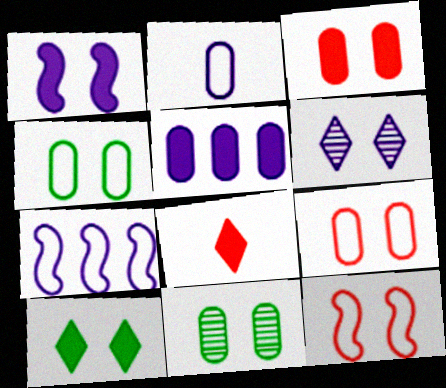[[1, 3, 10], 
[7, 8, 11]]